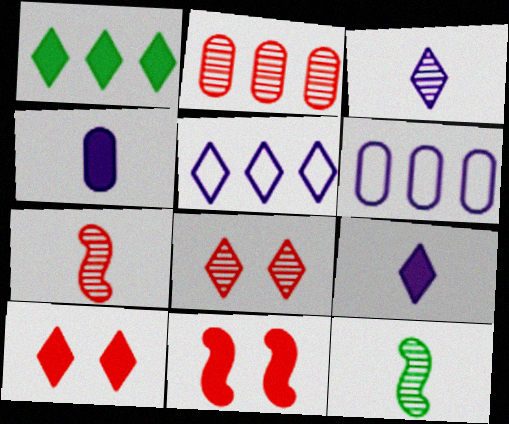[[1, 4, 11], 
[1, 9, 10], 
[2, 7, 8], 
[6, 10, 12]]